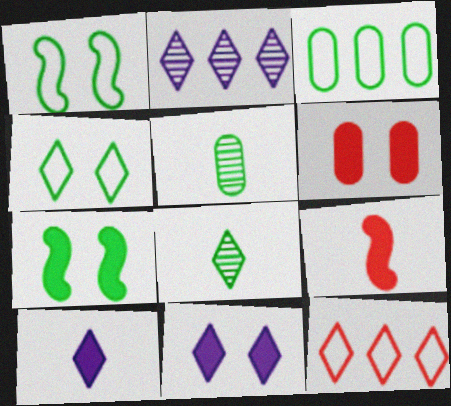[[3, 7, 8], 
[6, 7, 11], 
[8, 11, 12]]